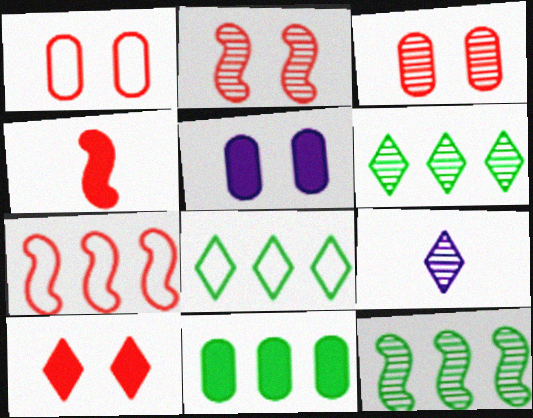[[1, 2, 10], 
[2, 4, 7], 
[3, 9, 12], 
[8, 9, 10], 
[8, 11, 12]]